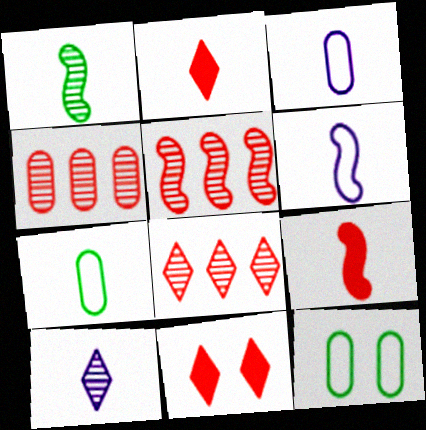[[1, 2, 3], 
[1, 6, 9], 
[4, 5, 8], 
[7, 9, 10]]